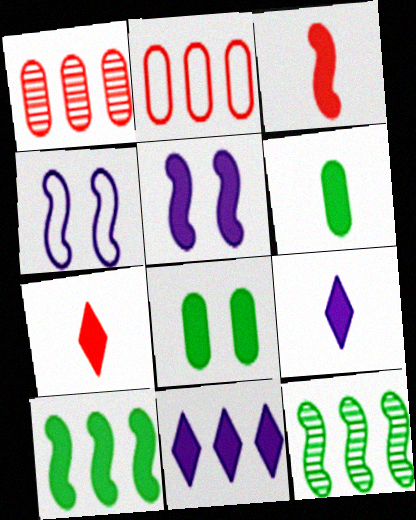[[2, 11, 12], 
[3, 4, 12], 
[3, 5, 10], 
[3, 6, 9], 
[3, 8, 11]]